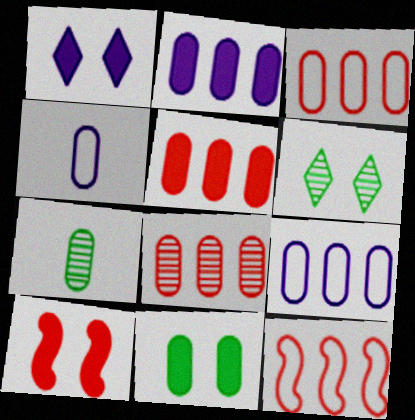[[1, 7, 12], 
[1, 10, 11], 
[3, 5, 8], 
[4, 8, 11]]